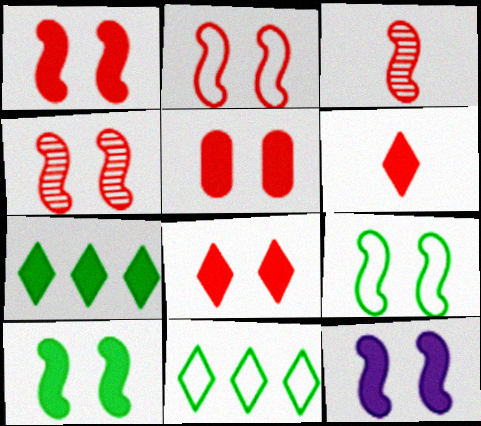[[1, 2, 4], 
[1, 5, 8], 
[1, 10, 12], 
[4, 9, 12]]